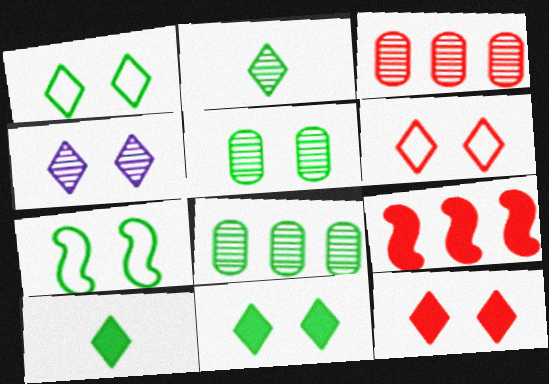[[1, 4, 12], 
[4, 6, 11], 
[5, 7, 11], 
[7, 8, 10]]